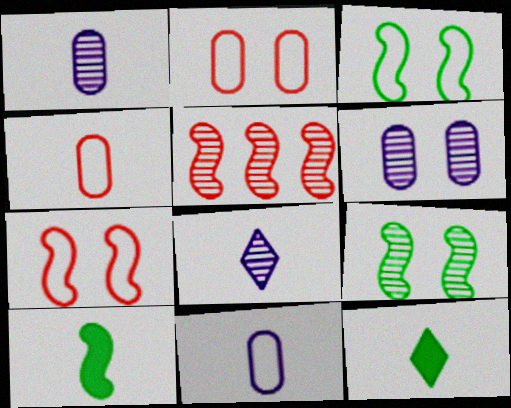[[4, 8, 10]]